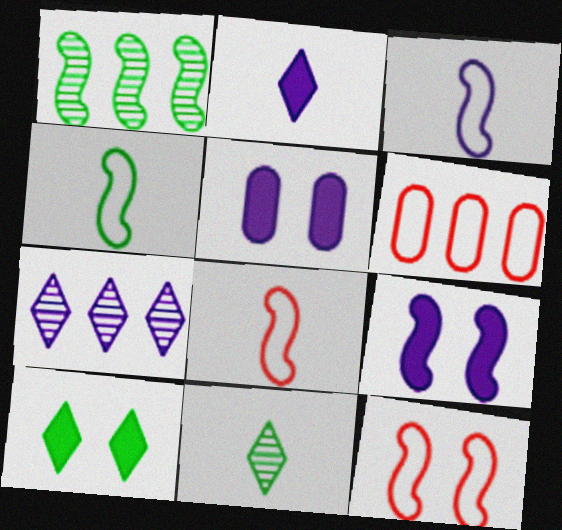[[1, 8, 9], 
[3, 4, 8], 
[3, 5, 7], 
[6, 9, 11]]